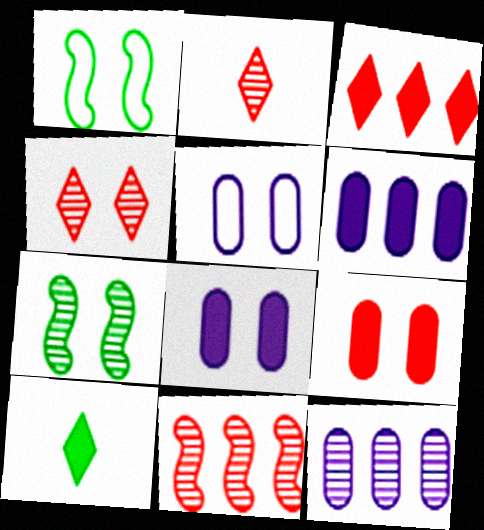[[1, 2, 6], 
[1, 4, 8], 
[2, 7, 12], 
[5, 10, 11]]